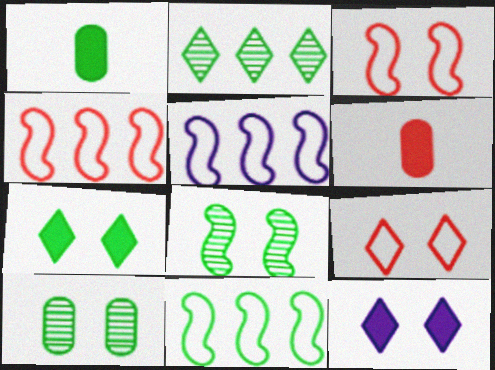[[3, 10, 12], 
[4, 5, 11]]